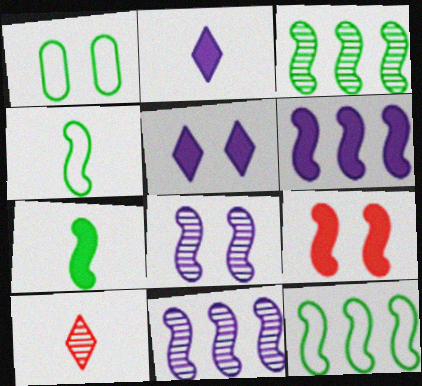[[1, 6, 10], 
[4, 9, 11], 
[6, 7, 9]]